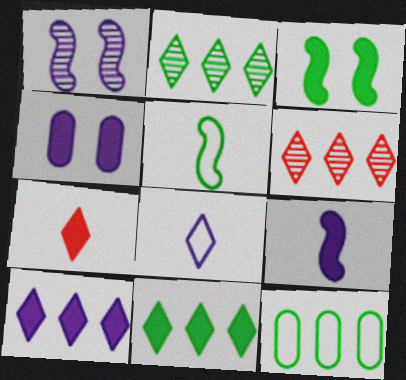[[1, 7, 12], 
[4, 5, 6], 
[4, 9, 10]]